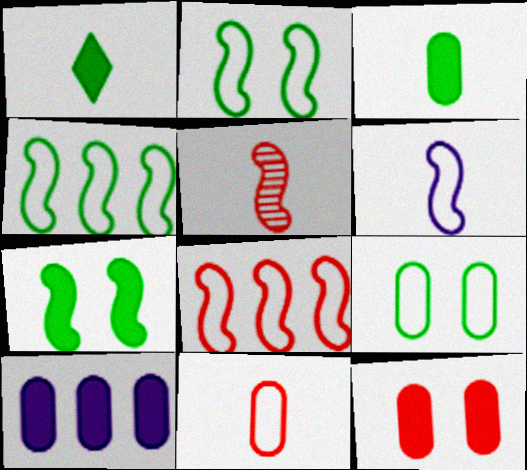[[2, 6, 8], 
[3, 10, 12]]